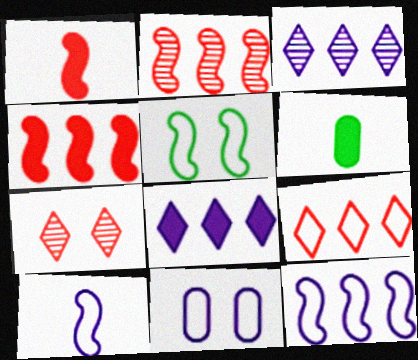[[6, 7, 12]]